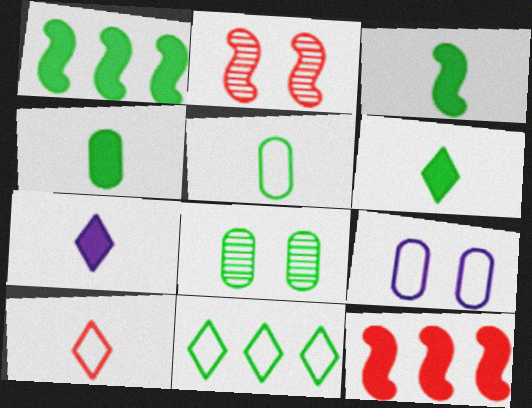[[3, 4, 6], 
[3, 8, 11]]